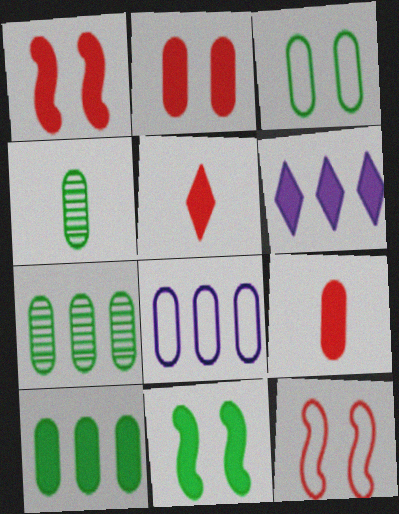[[2, 4, 8], 
[3, 4, 10], 
[4, 6, 12], 
[6, 9, 11]]